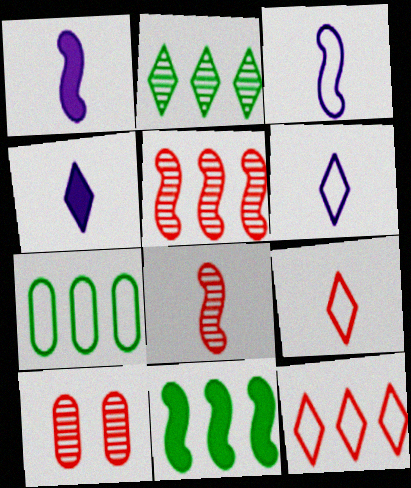[[2, 7, 11], 
[6, 10, 11]]